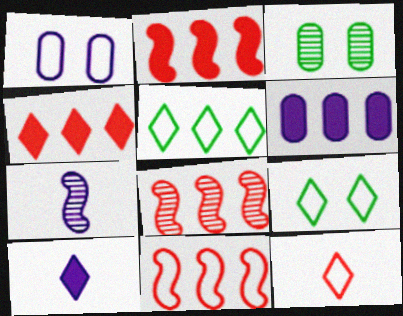[[2, 8, 11], 
[3, 10, 11], 
[5, 6, 8]]